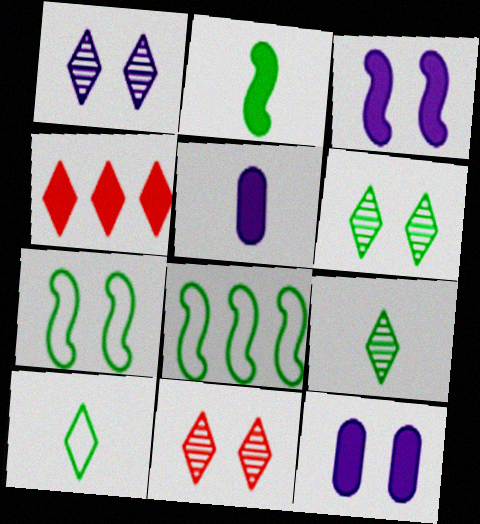[[1, 4, 10], 
[1, 6, 11], 
[2, 4, 12], 
[5, 8, 11], 
[7, 11, 12]]